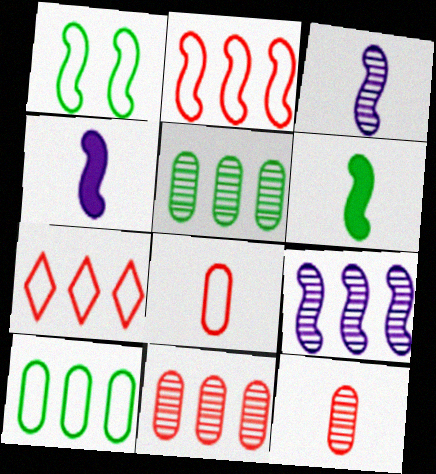[]